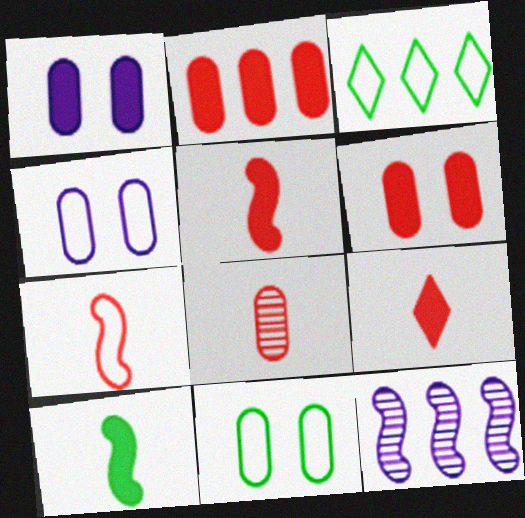[[2, 3, 12], 
[3, 4, 7], 
[7, 8, 9], 
[9, 11, 12]]